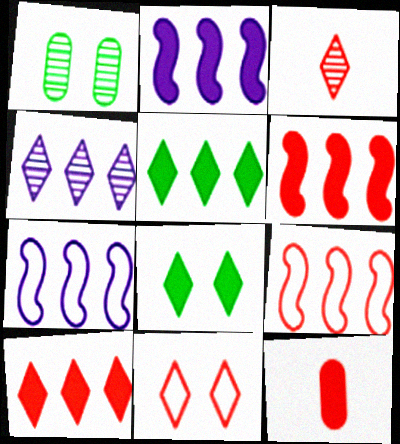[[2, 8, 12], 
[3, 10, 11]]